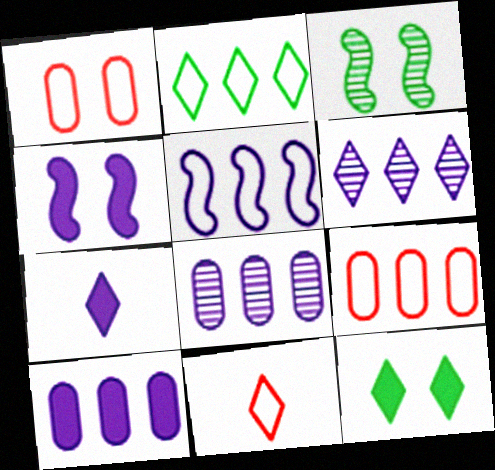[[2, 5, 9], 
[3, 7, 9], 
[3, 10, 11], 
[4, 7, 10], 
[5, 6, 10], 
[6, 11, 12]]